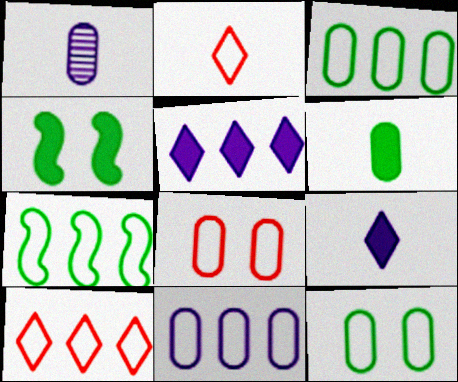[[1, 4, 10], 
[7, 10, 11]]